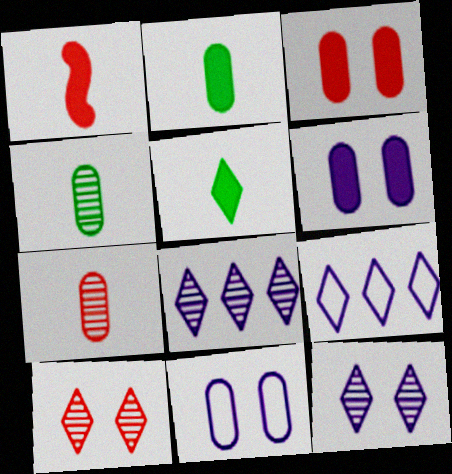[[5, 9, 10]]